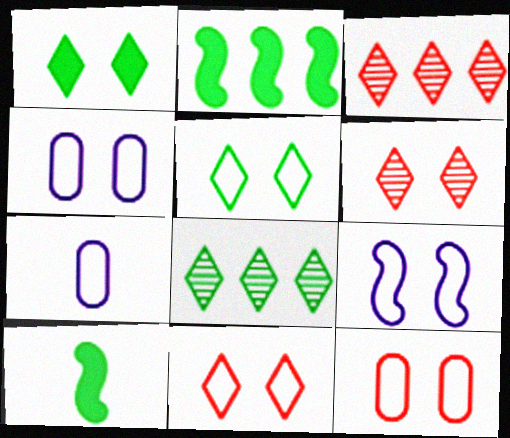[[2, 6, 7], 
[3, 4, 10], 
[5, 9, 12]]